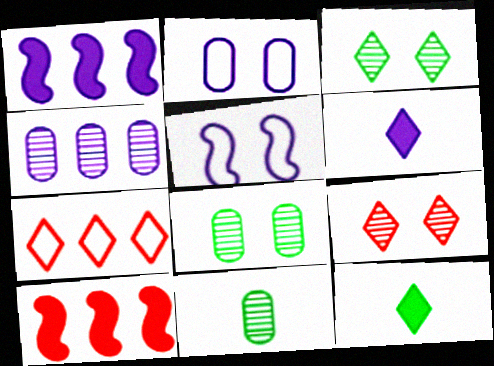[[3, 6, 7], 
[4, 5, 6]]